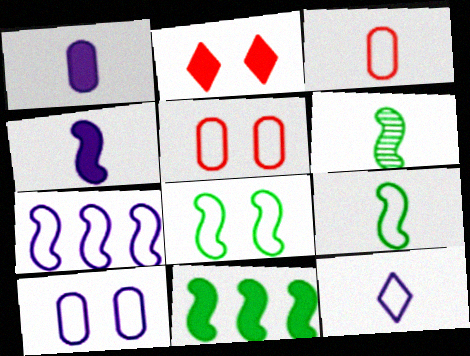[[1, 2, 11], 
[3, 9, 12], 
[6, 8, 11], 
[7, 10, 12]]